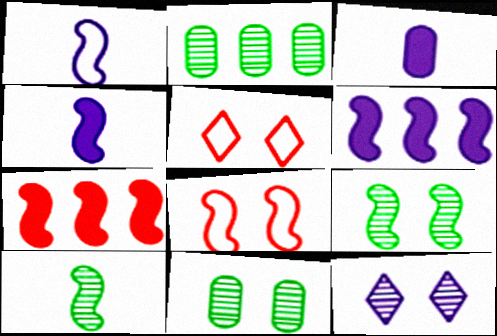[[1, 7, 9], 
[2, 4, 5], 
[6, 8, 10]]